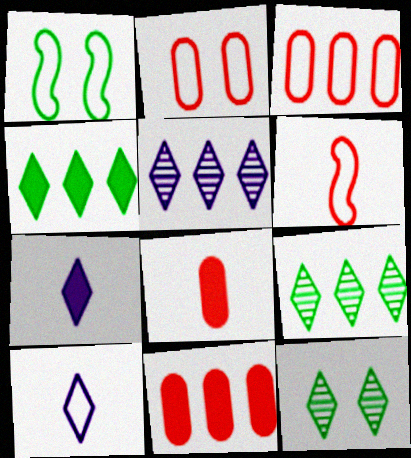[[1, 3, 10], 
[1, 5, 8]]